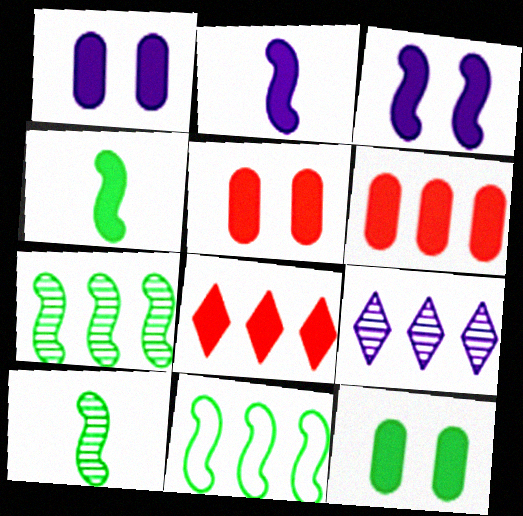[[1, 4, 8], 
[1, 5, 12], 
[2, 8, 12], 
[6, 9, 11]]